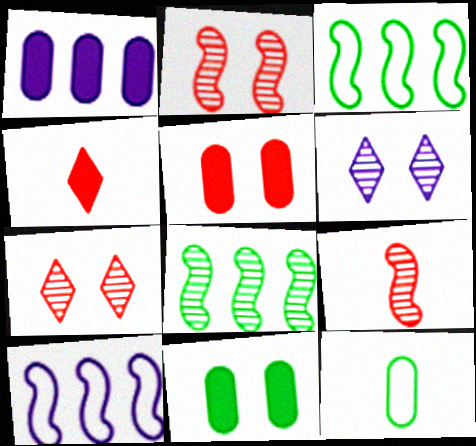[]